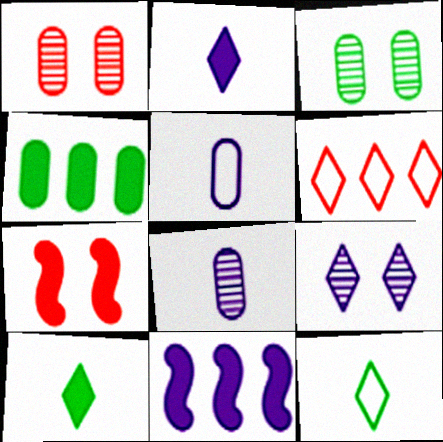[[1, 4, 5], 
[1, 11, 12], 
[2, 4, 7], 
[5, 9, 11], 
[6, 9, 10]]